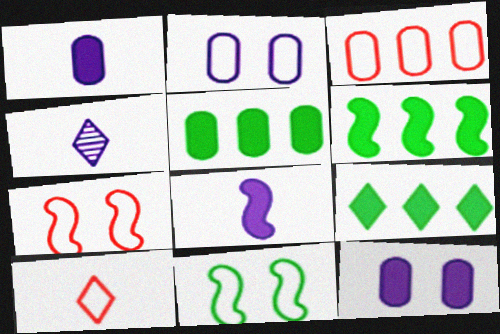[[3, 7, 10], 
[4, 5, 7], 
[5, 6, 9]]